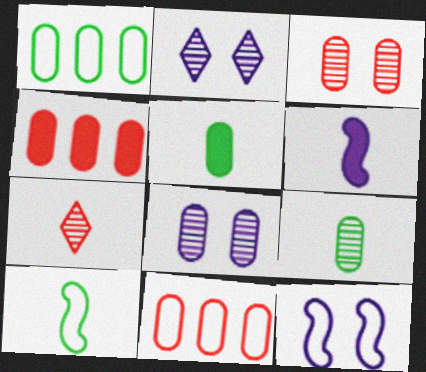[[2, 4, 10], 
[5, 8, 11]]